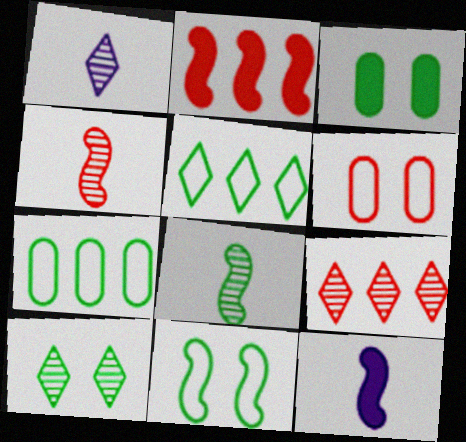[[1, 9, 10], 
[3, 5, 8], 
[3, 10, 11]]